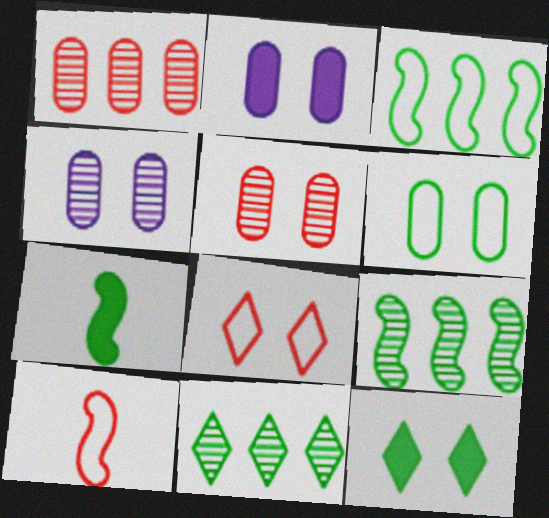[[2, 5, 6], 
[2, 10, 11], 
[6, 7, 11]]